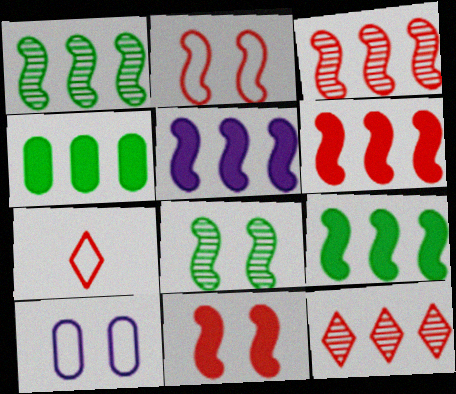[[5, 6, 9]]